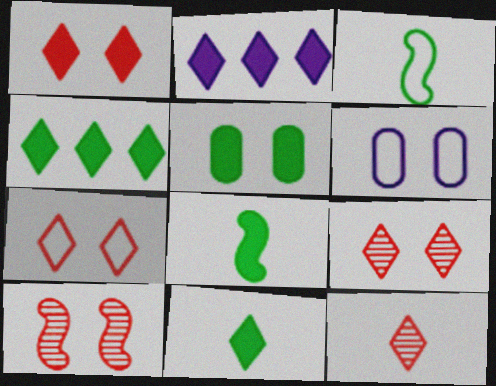[[1, 2, 11], 
[1, 7, 9], 
[4, 5, 8]]